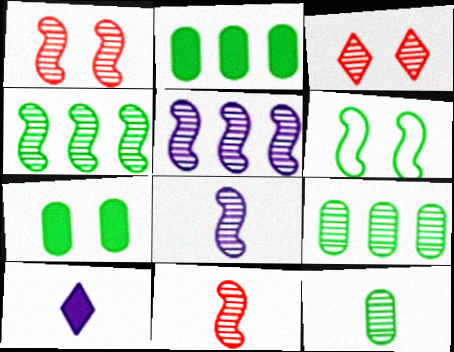[[1, 4, 8], 
[3, 5, 12], 
[3, 8, 9]]